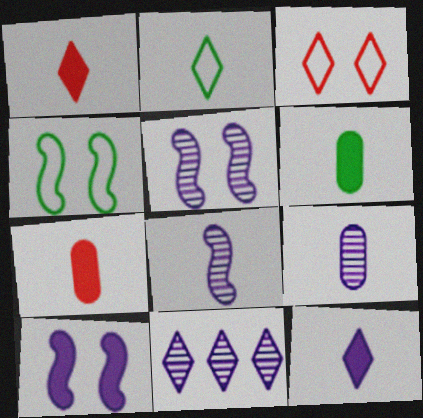[[2, 7, 8], 
[4, 7, 11], 
[5, 9, 11]]